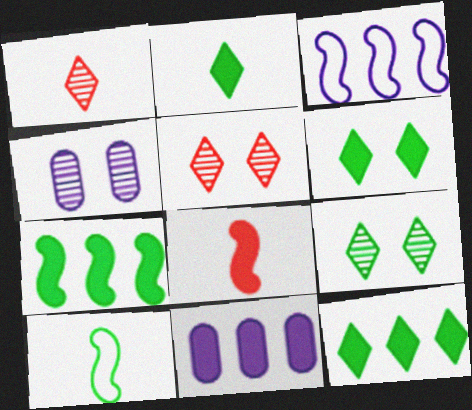[[2, 6, 12], 
[5, 10, 11], 
[6, 8, 11]]